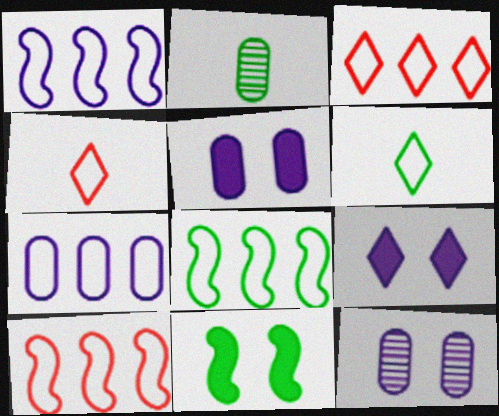[[1, 8, 10], 
[2, 9, 10], 
[3, 7, 8]]